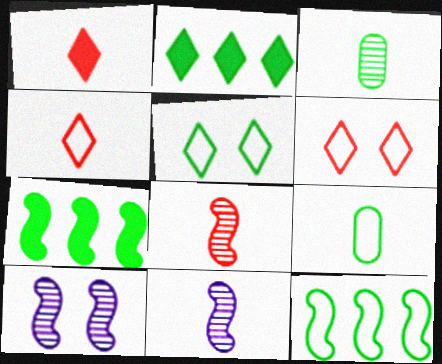[[1, 9, 11], 
[3, 5, 7], 
[5, 9, 12]]